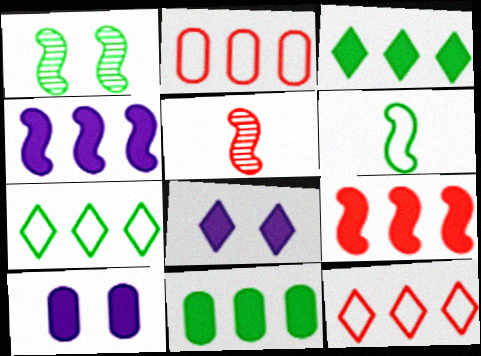[[5, 7, 10]]